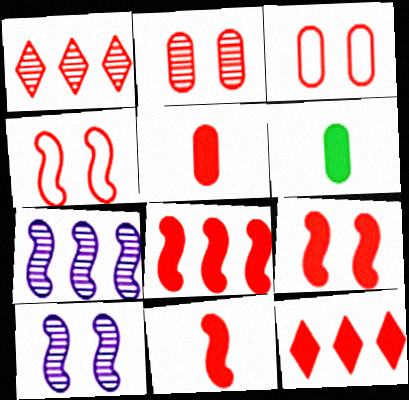[[1, 3, 11], 
[1, 4, 5], 
[5, 9, 12], 
[8, 9, 11]]